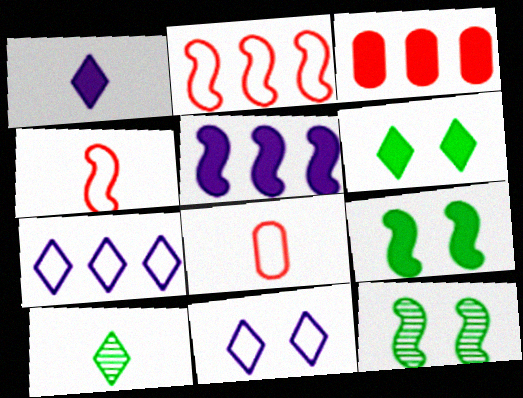[[1, 3, 9], 
[4, 5, 12]]